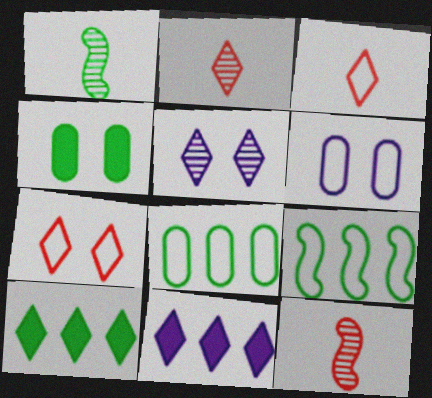[[3, 5, 10], 
[3, 6, 9], 
[6, 10, 12]]